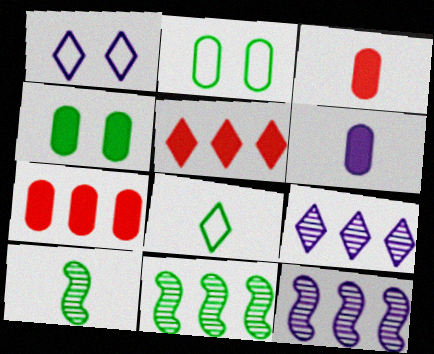[[1, 3, 11], 
[1, 6, 12], 
[1, 7, 10], 
[4, 6, 7], 
[4, 8, 11]]